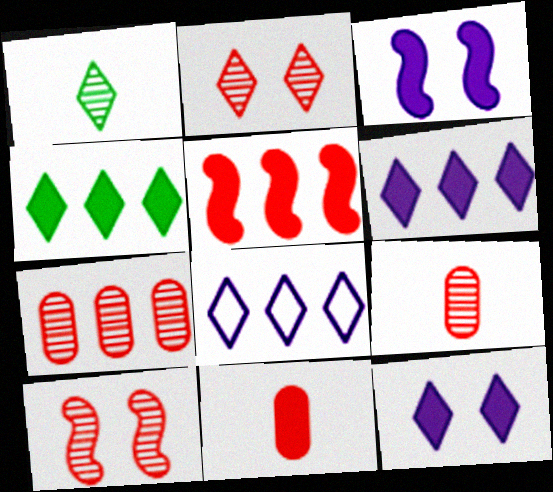[[3, 4, 11]]